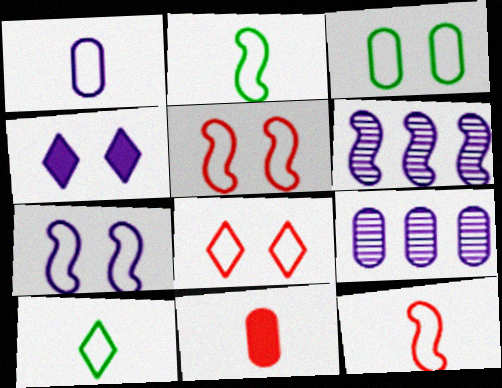[[1, 4, 6], 
[1, 10, 12], 
[3, 7, 8], 
[3, 9, 11]]